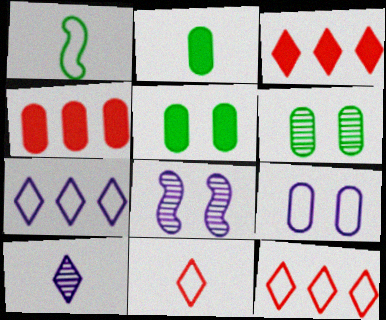[[1, 9, 12], 
[2, 8, 12]]